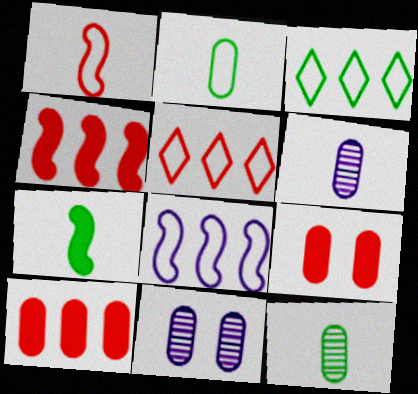[[2, 10, 11], 
[5, 7, 11]]